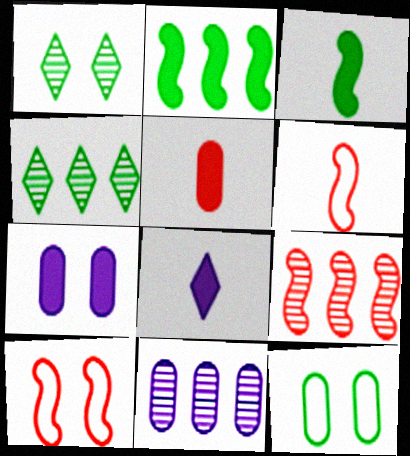[[1, 7, 10], 
[3, 4, 12], 
[3, 5, 8], 
[4, 6, 7], 
[4, 9, 11], 
[5, 11, 12], 
[8, 9, 12]]